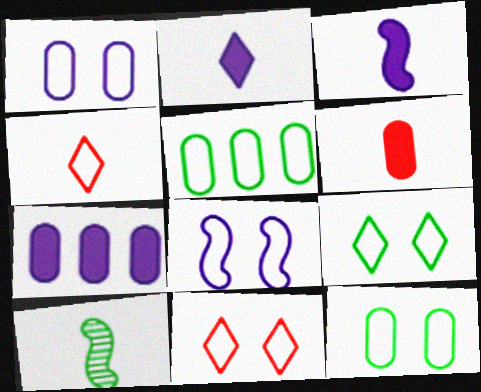[[4, 5, 8], 
[7, 10, 11], 
[8, 11, 12]]